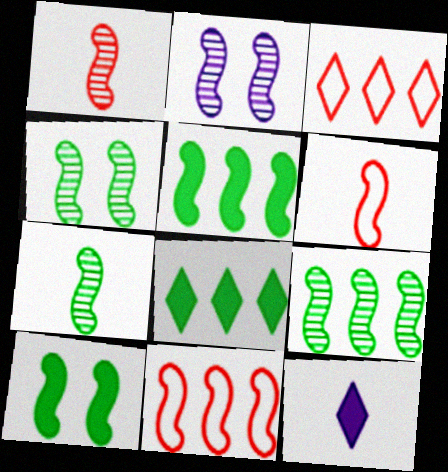[[1, 2, 9], 
[2, 5, 6], 
[4, 7, 9]]